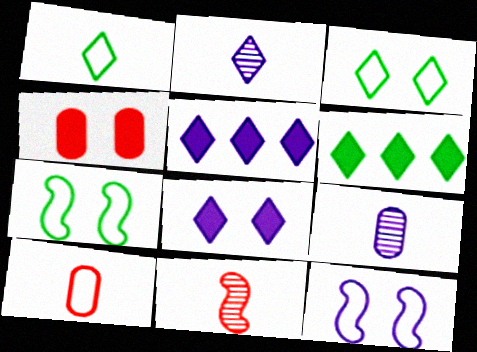[[5, 9, 12]]